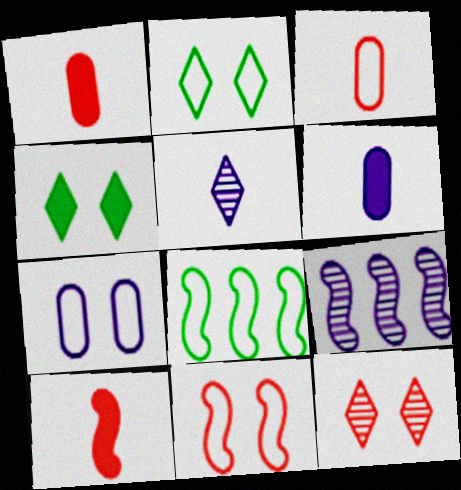[[1, 2, 9], 
[2, 7, 11], 
[3, 4, 9], 
[6, 8, 12]]